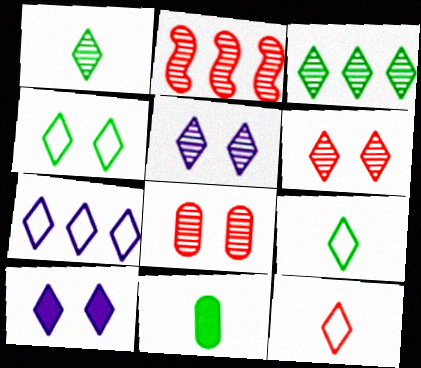[[3, 10, 12], 
[4, 6, 10], 
[4, 7, 12]]